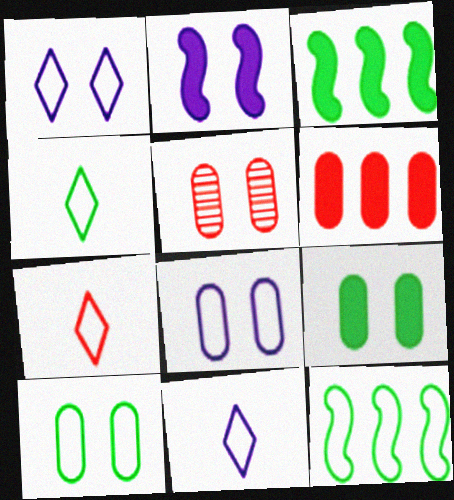[[3, 5, 11], 
[4, 7, 11], 
[4, 10, 12], 
[5, 8, 9], 
[7, 8, 12]]